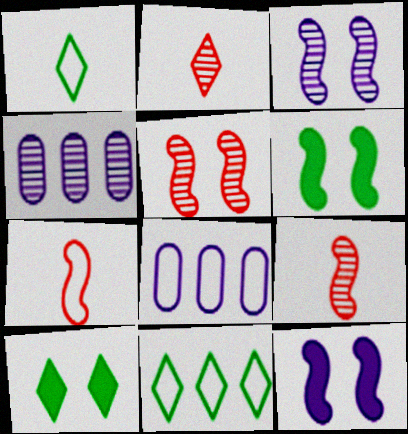[[2, 6, 8], 
[4, 7, 10], 
[8, 9, 10]]